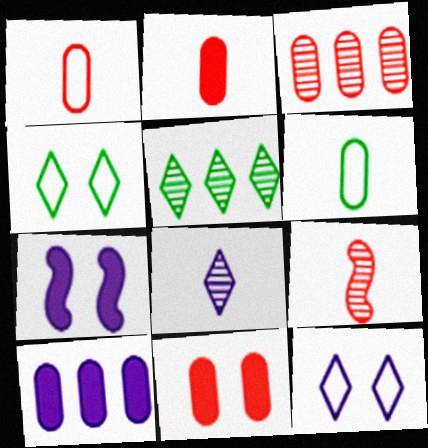[[1, 3, 11], 
[1, 5, 7], 
[4, 9, 10]]